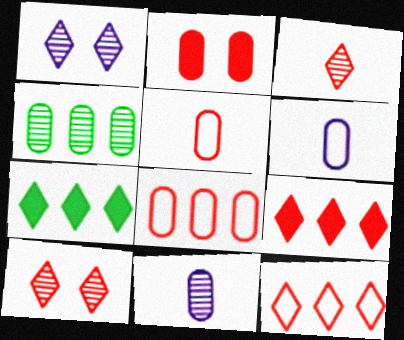[[2, 4, 6]]